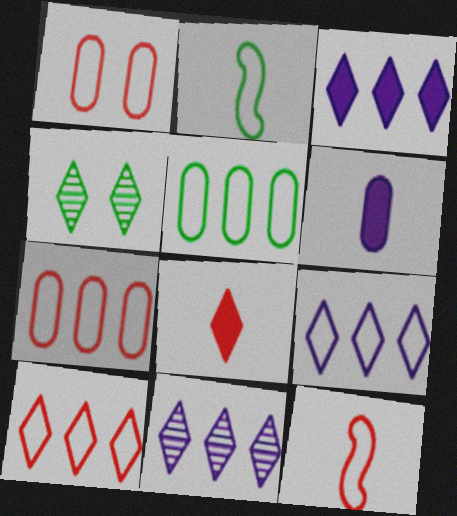[[1, 2, 9], 
[1, 10, 12], 
[3, 9, 11], 
[4, 8, 9]]